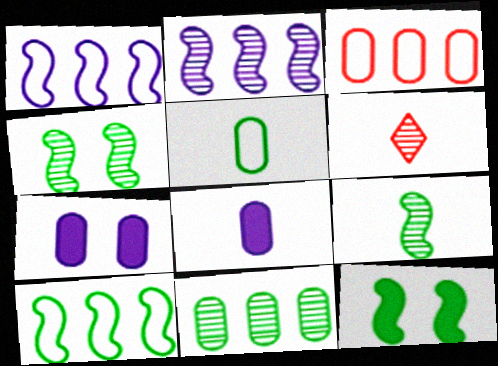[[6, 7, 10], 
[9, 10, 12]]